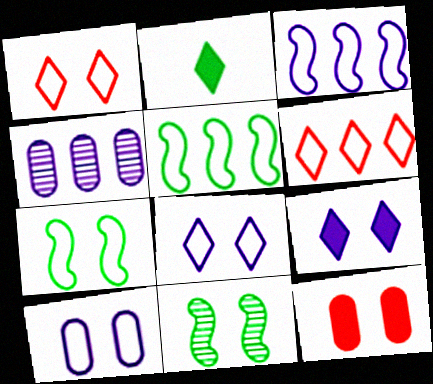[[1, 7, 10], 
[8, 11, 12]]